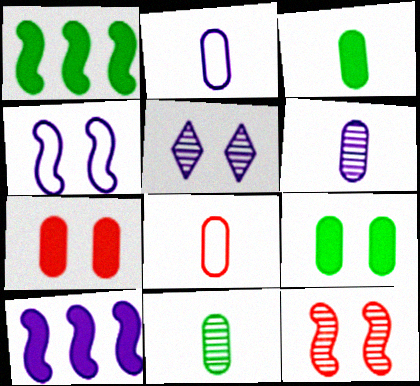[[1, 5, 8], 
[2, 5, 10], 
[3, 6, 8]]